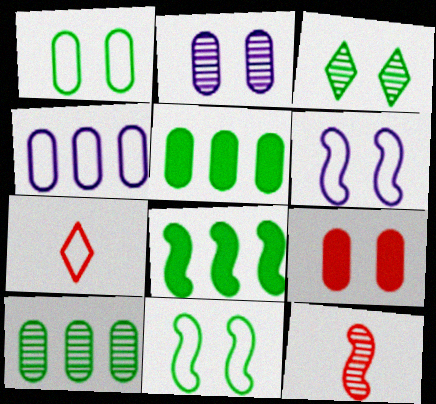[[1, 2, 9], 
[2, 7, 8], 
[3, 6, 9], 
[4, 7, 11], 
[6, 8, 12]]